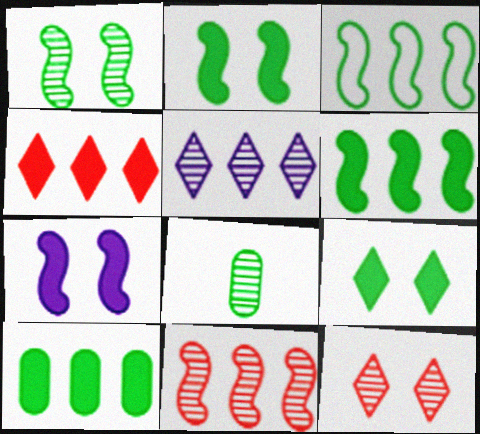[[3, 8, 9]]